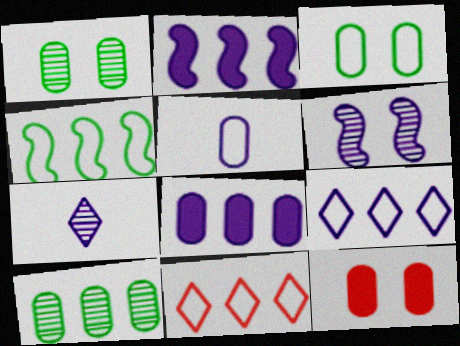[[2, 10, 11], 
[4, 7, 12], 
[5, 10, 12]]